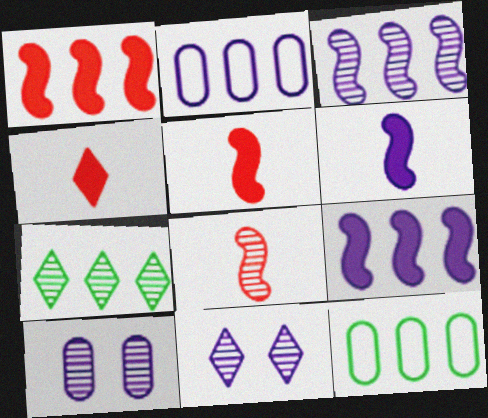[[1, 2, 7], 
[2, 6, 11], 
[5, 11, 12], 
[7, 8, 10]]